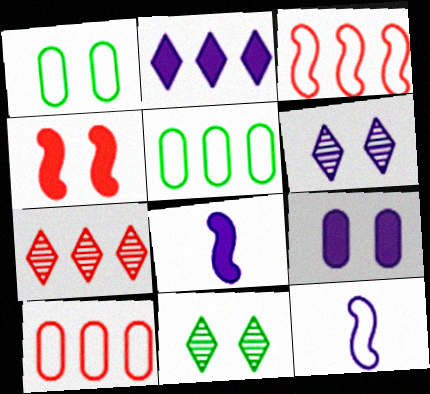[[1, 4, 6], 
[1, 7, 8], 
[2, 8, 9], 
[8, 10, 11]]